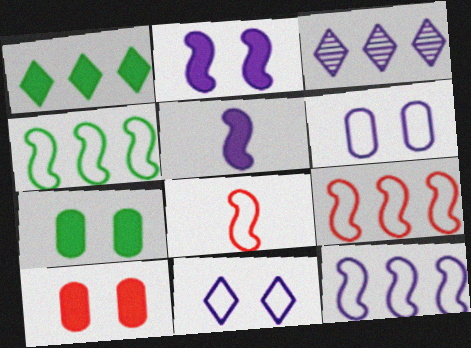[[1, 5, 10], 
[3, 5, 6], 
[3, 7, 8], 
[4, 9, 12]]